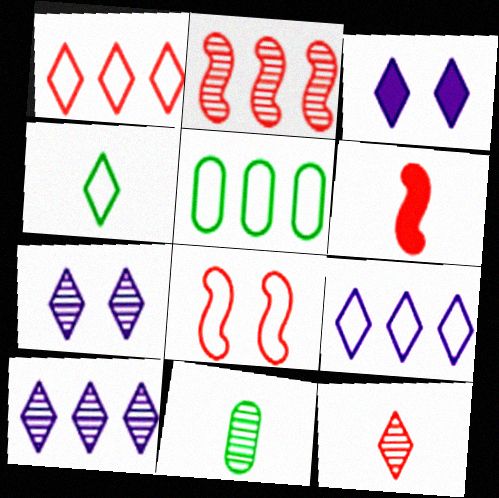[[2, 6, 8], 
[2, 7, 11], 
[5, 6, 7]]